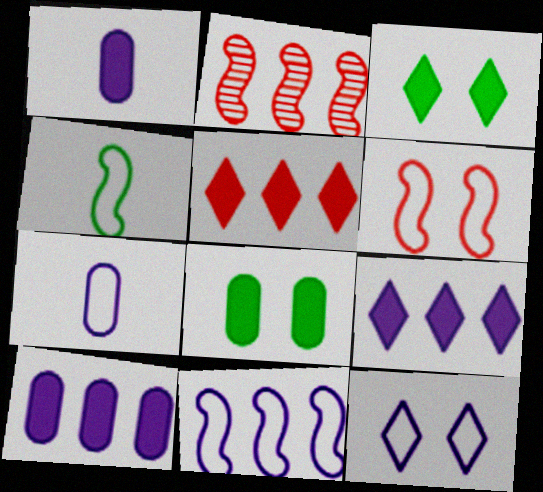[[2, 3, 7], 
[4, 6, 11], 
[7, 11, 12]]